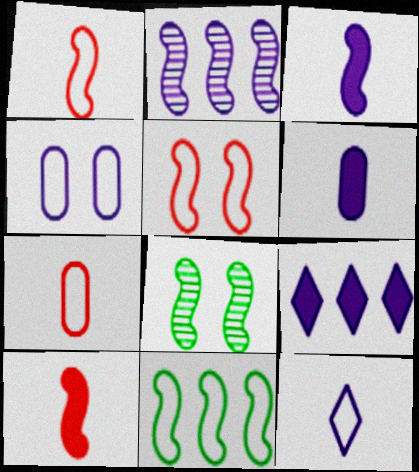[[7, 8, 9]]